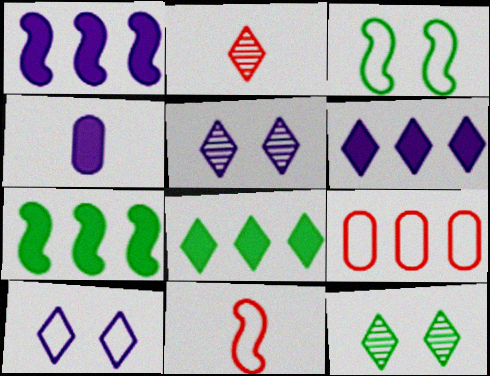[[2, 8, 10]]